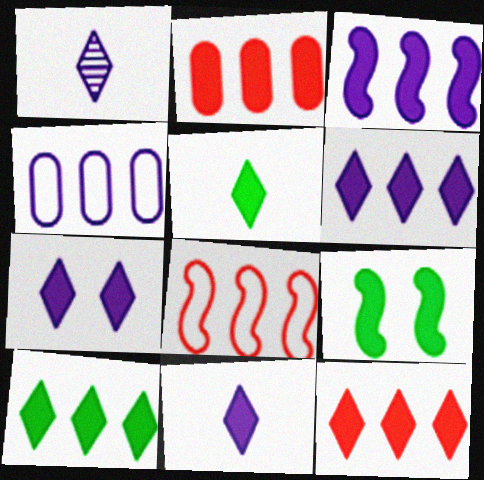[[2, 3, 10], 
[2, 9, 11], 
[5, 7, 12], 
[6, 7, 11], 
[6, 10, 12]]